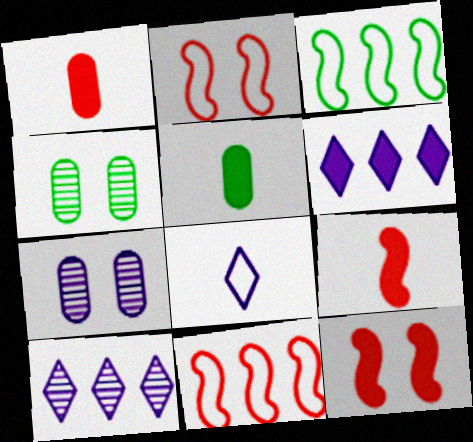[[2, 5, 10], 
[5, 6, 12]]